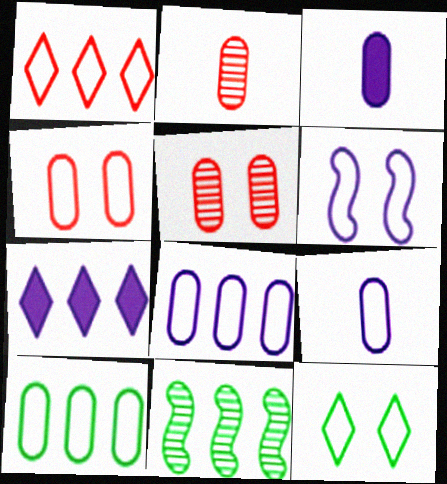[[3, 5, 10], 
[4, 6, 12], 
[4, 9, 10]]